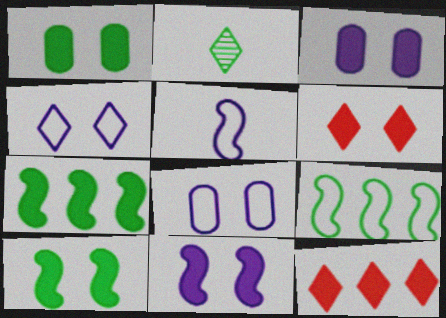[[1, 2, 9], 
[1, 6, 11], 
[2, 4, 12], 
[3, 6, 10]]